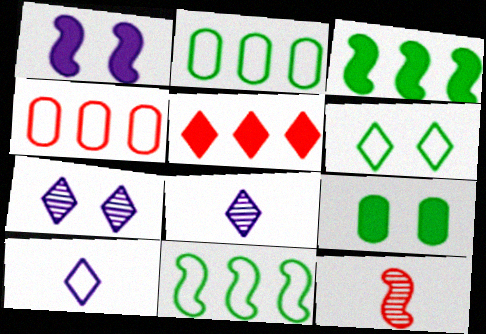[[1, 11, 12], 
[5, 6, 8]]